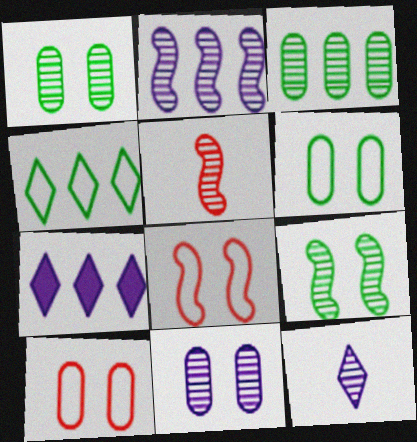[[2, 5, 9], 
[2, 11, 12], 
[5, 6, 7]]